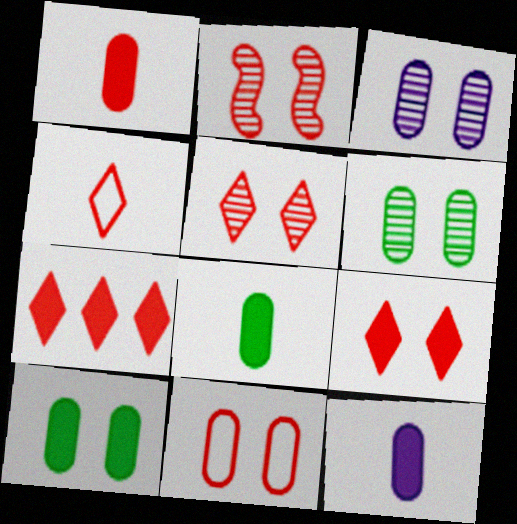[[1, 8, 12], 
[2, 9, 11], 
[3, 10, 11], 
[4, 5, 7]]